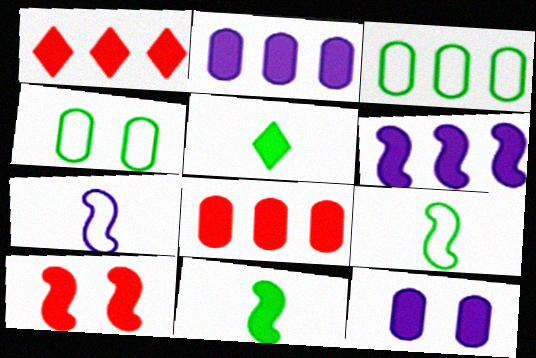[[1, 11, 12], 
[2, 5, 10], 
[6, 10, 11]]